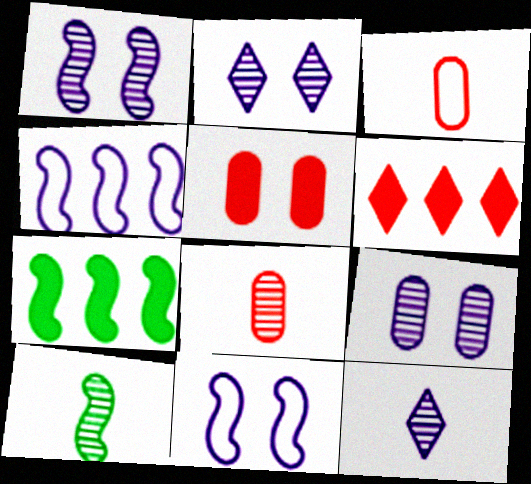[[1, 2, 9], 
[2, 3, 7], 
[8, 10, 12]]